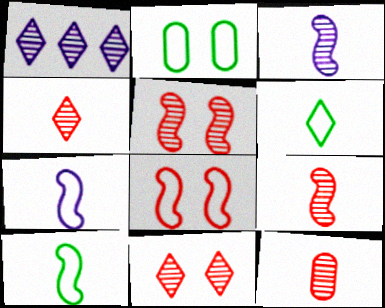[[4, 9, 12]]